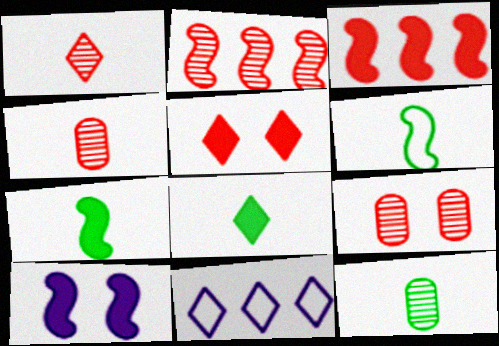[[1, 2, 9], 
[2, 6, 10], 
[3, 7, 10], 
[6, 8, 12], 
[7, 9, 11]]